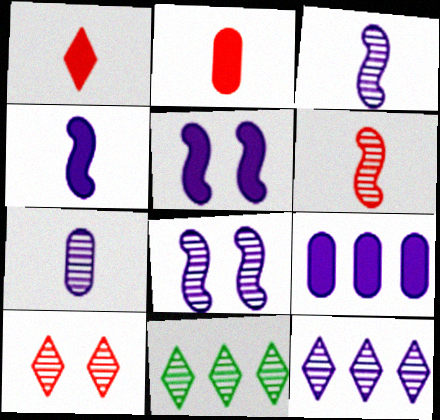[[7, 8, 12]]